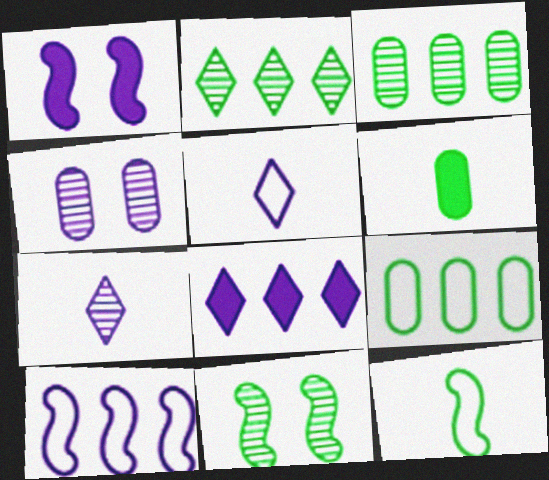[]